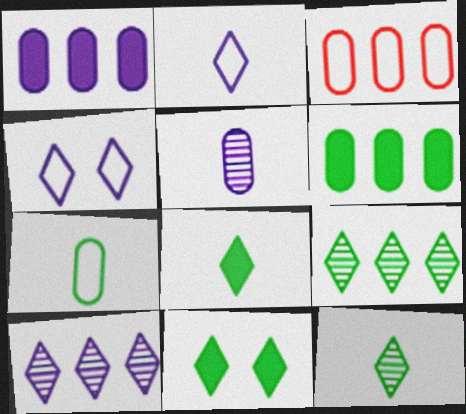[]